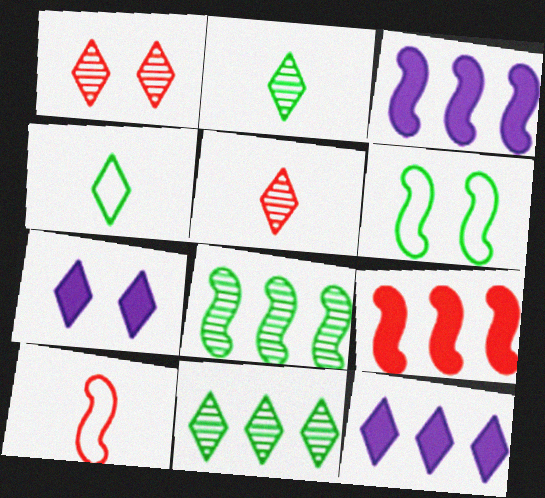[[1, 4, 12]]